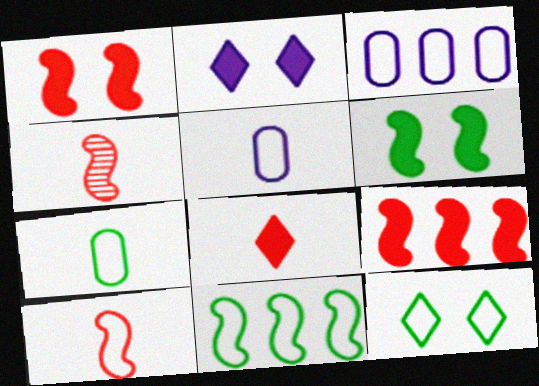[[3, 10, 12], 
[7, 11, 12]]